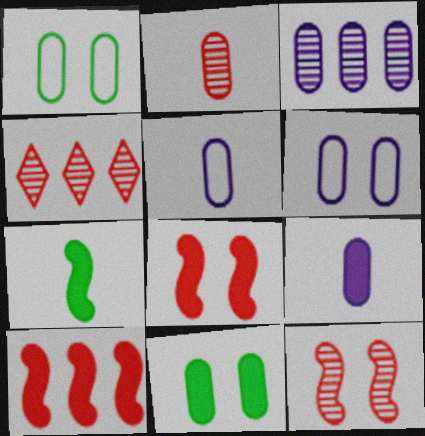[[2, 4, 12], 
[3, 6, 9], 
[4, 6, 7]]